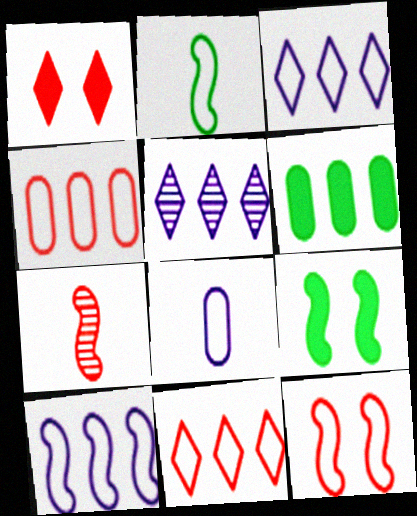[[1, 4, 7], 
[2, 10, 12], 
[7, 9, 10]]